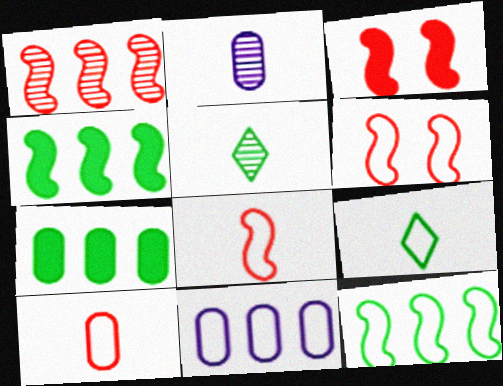[[1, 3, 8], 
[3, 5, 11], 
[6, 9, 11]]